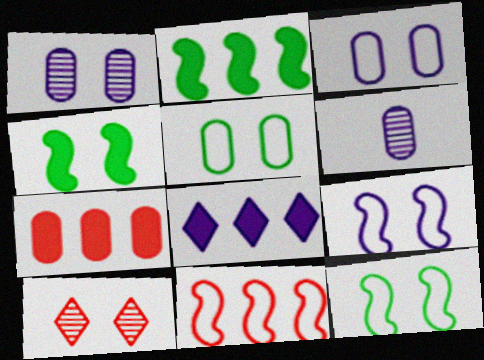[[2, 7, 8], 
[3, 4, 10], 
[5, 6, 7], 
[6, 8, 9]]